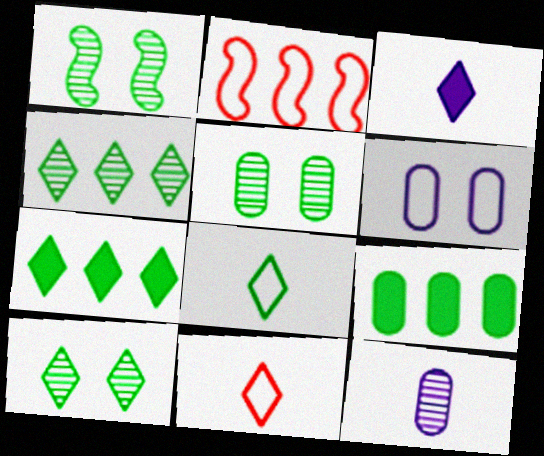[[1, 5, 10], 
[1, 8, 9], 
[2, 3, 5], 
[2, 6, 8], 
[7, 8, 10]]